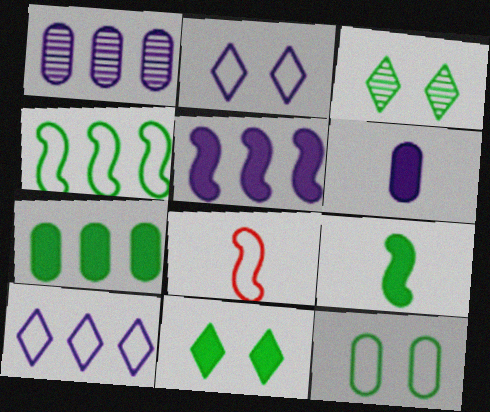[[1, 5, 10], 
[1, 8, 11], 
[7, 9, 11], 
[8, 10, 12]]